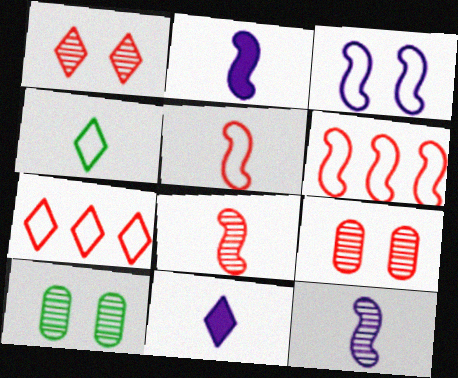[[2, 7, 10], 
[6, 10, 11]]